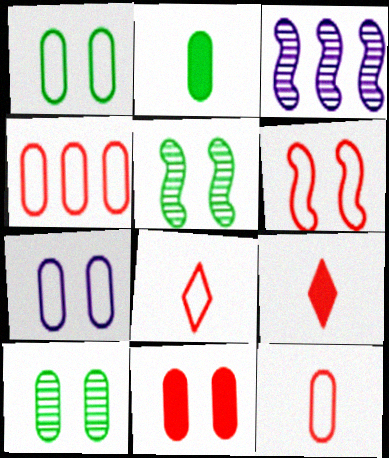[[1, 3, 9], 
[4, 6, 8], 
[7, 10, 11]]